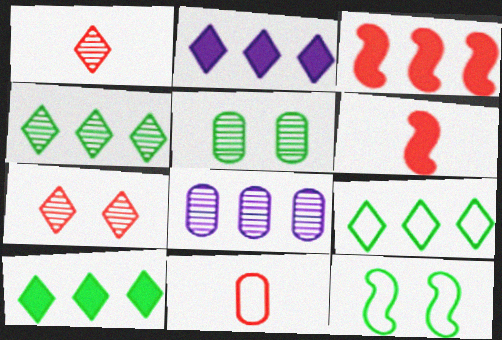[[1, 6, 11], 
[3, 7, 11], 
[3, 8, 9], 
[4, 9, 10]]